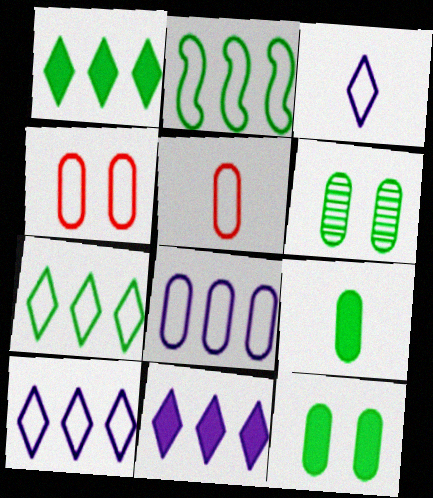[[2, 3, 4]]